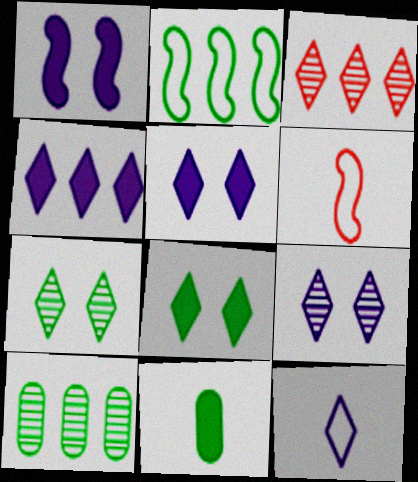[[2, 7, 11], 
[3, 8, 12], 
[4, 9, 12], 
[5, 6, 10]]